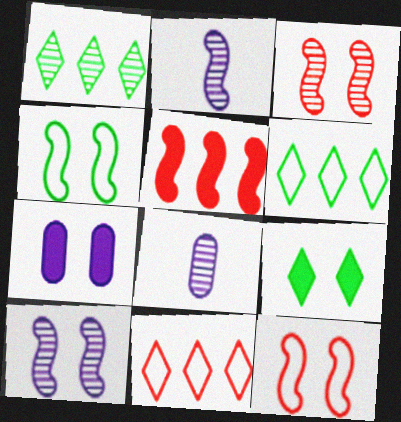[[1, 3, 8], 
[2, 4, 5]]